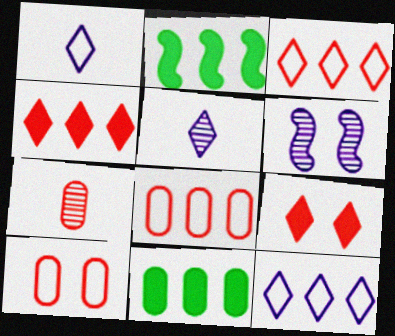[[2, 5, 10]]